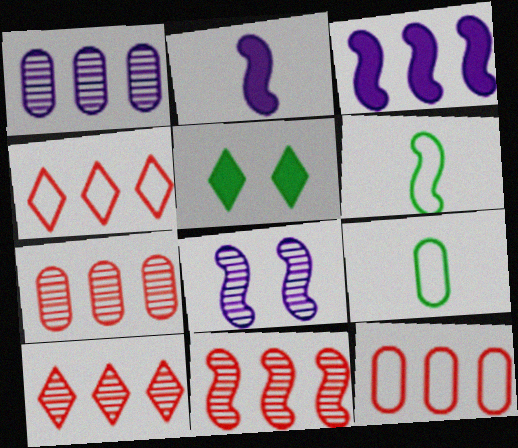[[7, 10, 11]]